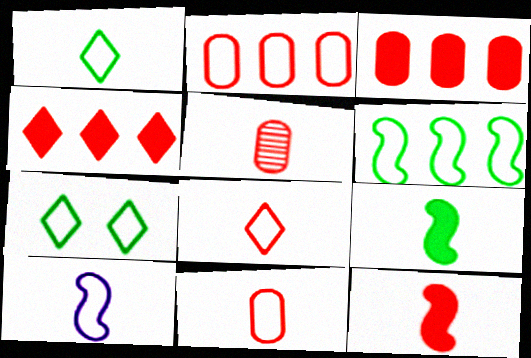[[1, 10, 11], 
[2, 7, 10], 
[5, 8, 12]]